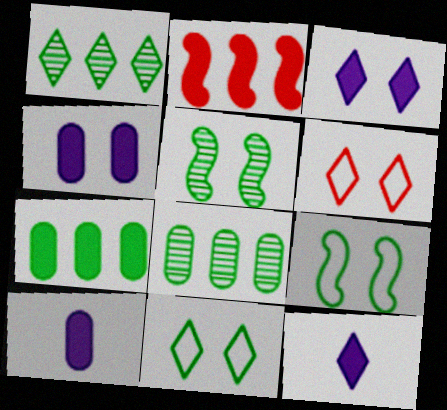[[1, 6, 12], 
[4, 5, 6]]